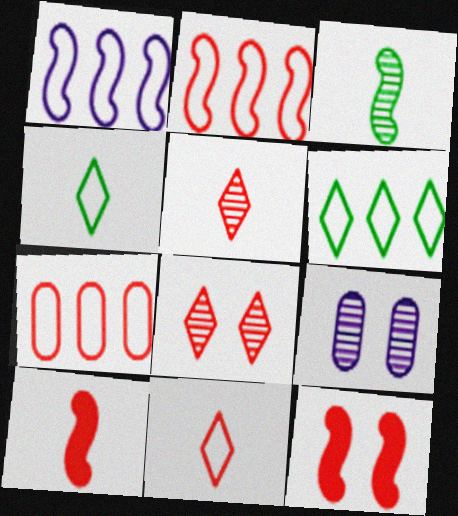[[1, 3, 12], 
[1, 6, 7], 
[5, 7, 12], 
[6, 9, 10], 
[7, 8, 10]]